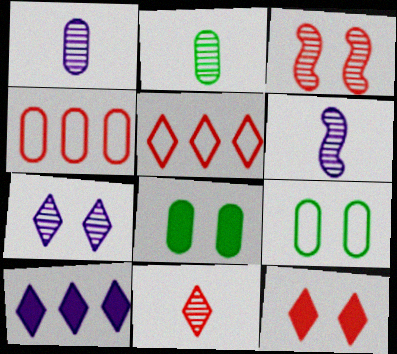[[1, 4, 8], 
[2, 6, 11], 
[5, 6, 8], 
[5, 11, 12]]